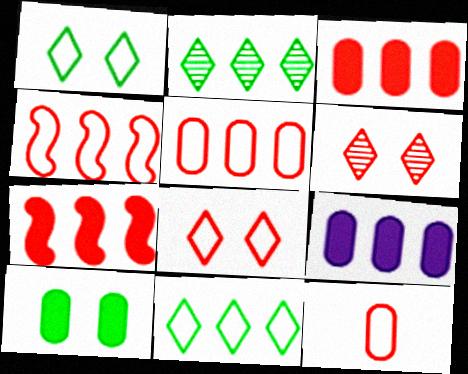[[2, 4, 9], 
[4, 8, 12], 
[6, 7, 12]]